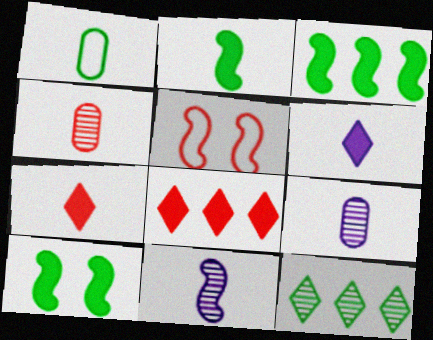[[1, 7, 11], 
[1, 10, 12], 
[2, 3, 10], 
[3, 5, 11], 
[4, 5, 8]]